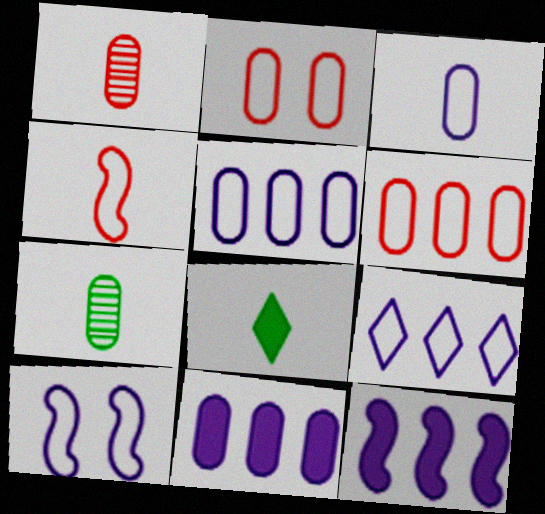[[2, 7, 11], 
[3, 9, 10]]